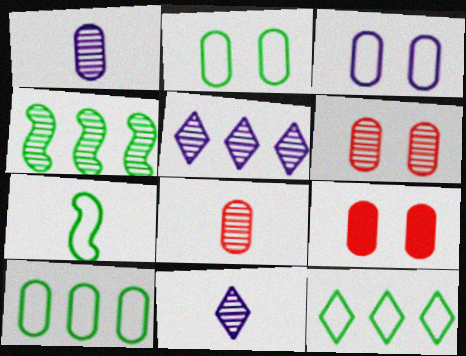[[1, 9, 10], 
[2, 7, 12], 
[4, 6, 11], 
[5, 7, 9]]